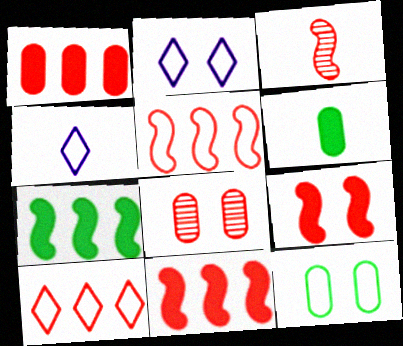[[3, 4, 6], 
[3, 5, 9], 
[4, 5, 12], 
[4, 7, 8]]